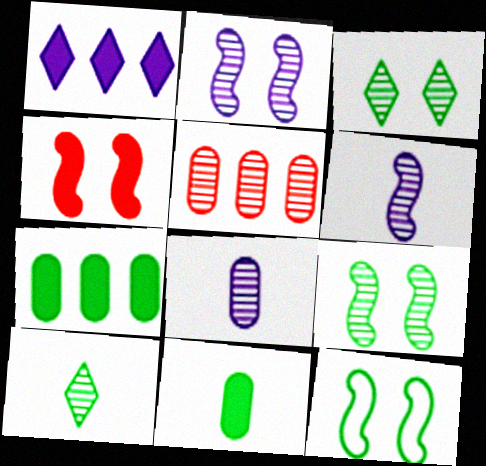[[1, 4, 11], 
[2, 4, 12], 
[2, 5, 10], 
[3, 5, 6], 
[7, 10, 12]]